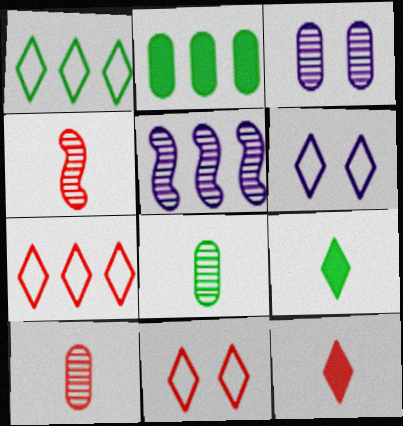[[2, 4, 6], 
[2, 5, 7]]